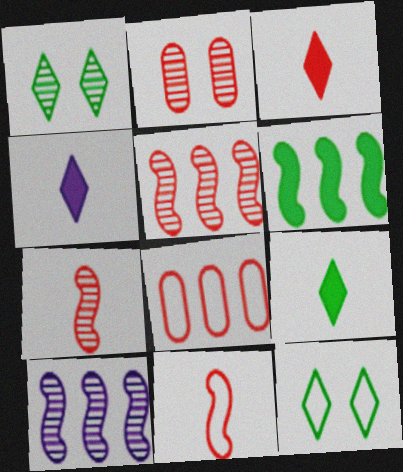[[3, 4, 9]]